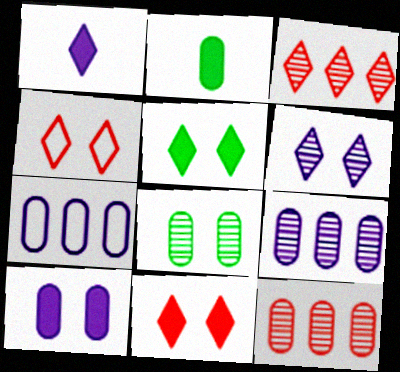[[4, 5, 6]]